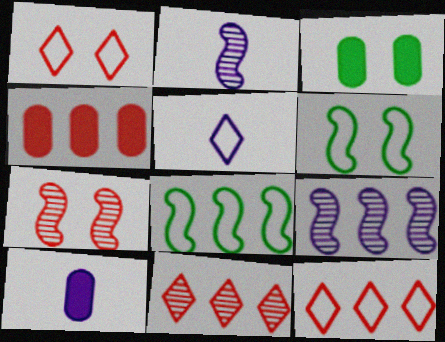[[2, 3, 12], 
[2, 5, 10], 
[3, 4, 10], 
[6, 10, 11]]